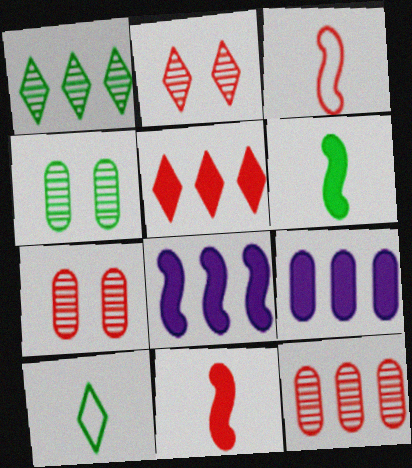[[3, 5, 7], 
[7, 8, 10]]